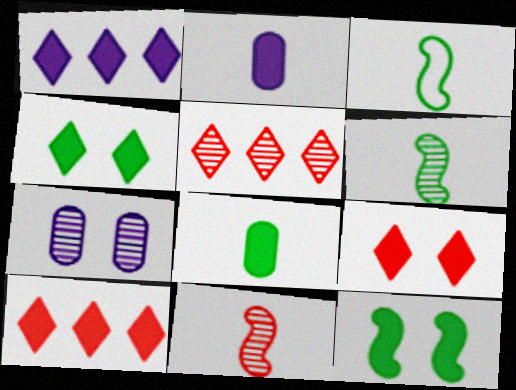[[2, 10, 12], 
[3, 7, 10], 
[5, 6, 7]]